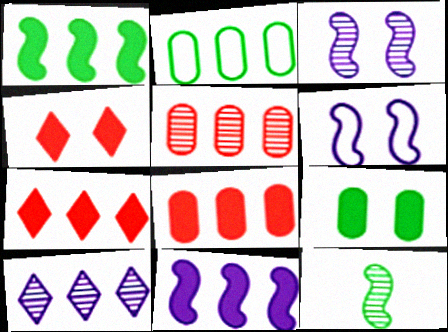[]